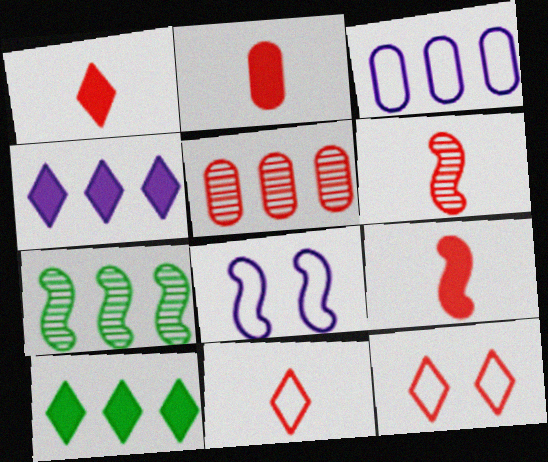[[1, 2, 9], 
[2, 6, 11], 
[5, 9, 12], 
[7, 8, 9]]